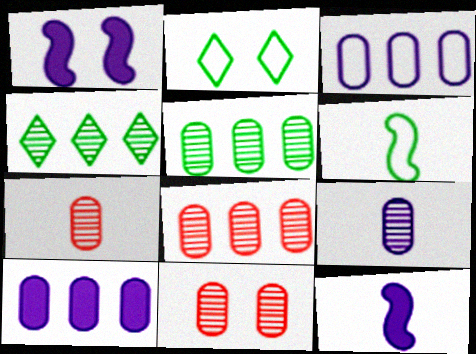[[1, 2, 11], 
[2, 8, 12], 
[5, 9, 11], 
[7, 8, 11]]